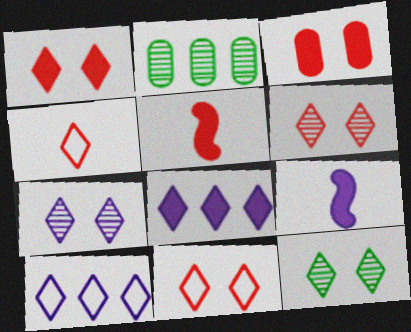[[1, 6, 11], 
[2, 9, 11], 
[4, 8, 12], 
[6, 7, 12]]